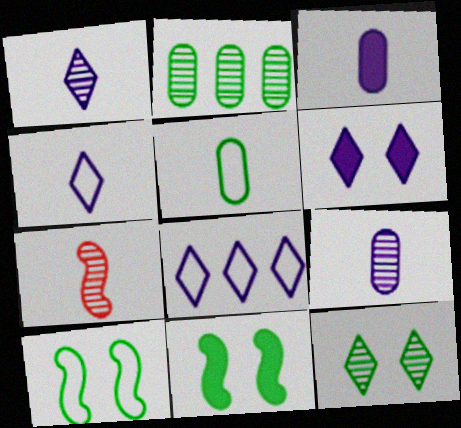[[1, 6, 8]]